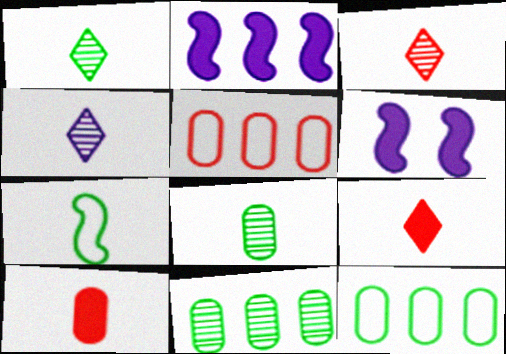[[1, 3, 4], 
[1, 5, 6], 
[3, 6, 12], 
[4, 7, 10]]